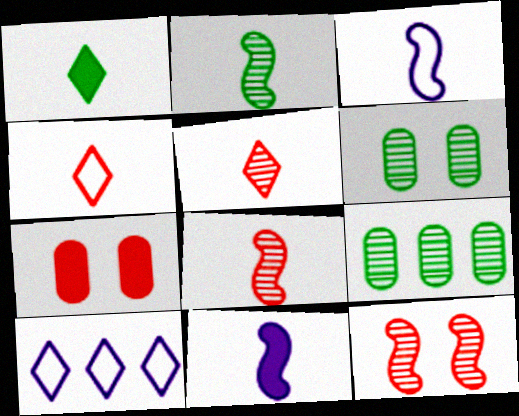[[2, 7, 10]]